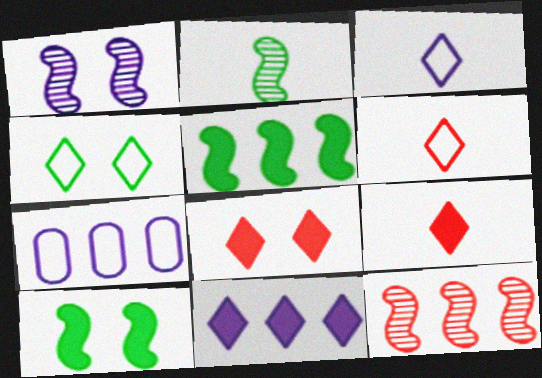[[1, 2, 12], 
[2, 7, 8]]